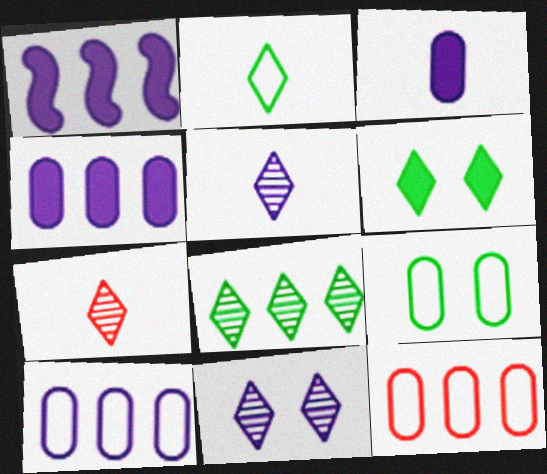[[1, 7, 9], 
[1, 8, 12], 
[2, 6, 8], 
[7, 8, 11]]